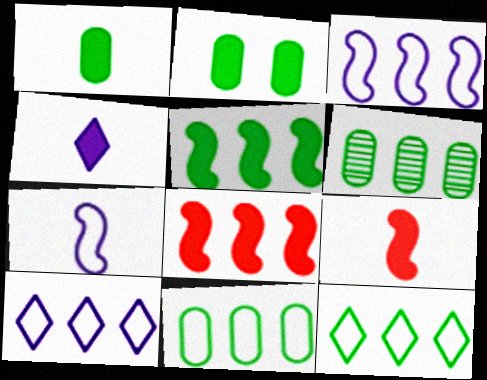[[1, 4, 9], 
[2, 4, 8], 
[5, 6, 12], 
[6, 8, 10]]